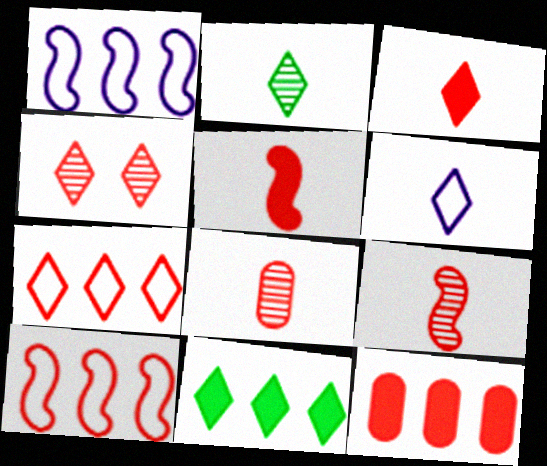[[2, 3, 6], 
[3, 4, 7], 
[4, 6, 11]]